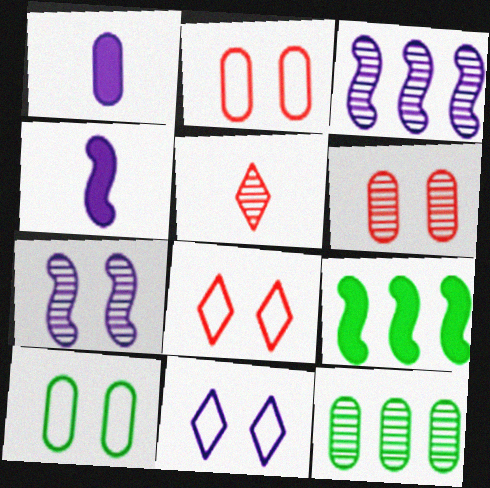[[1, 2, 12], 
[1, 3, 11], 
[4, 8, 12], 
[5, 7, 12]]